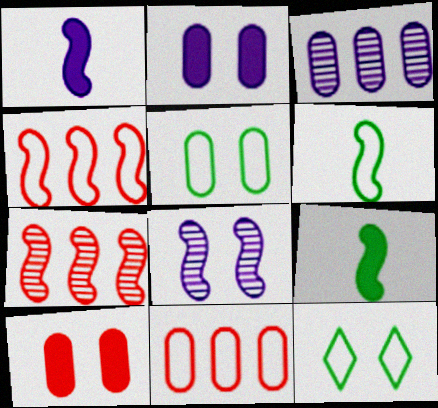[[4, 8, 9], 
[8, 10, 12]]